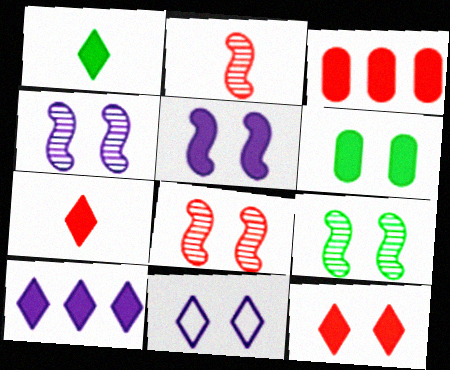[[1, 3, 5], 
[1, 10, 12], 
[4, 8, 9], 
[5, 6, 12], 
[6, 8, 11]]